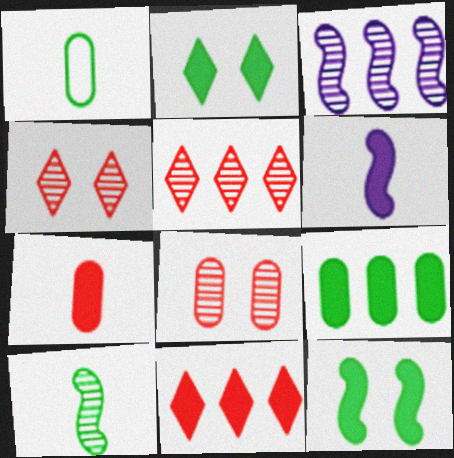[]